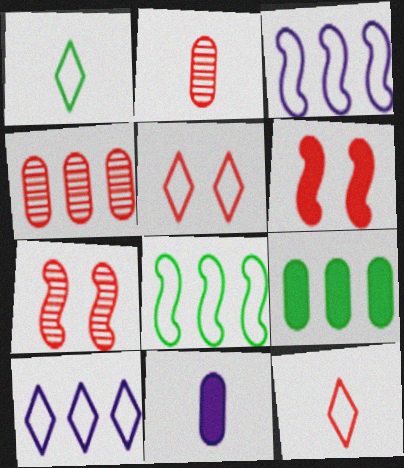[[1, 5, 10], 
[4, 6, 12]]